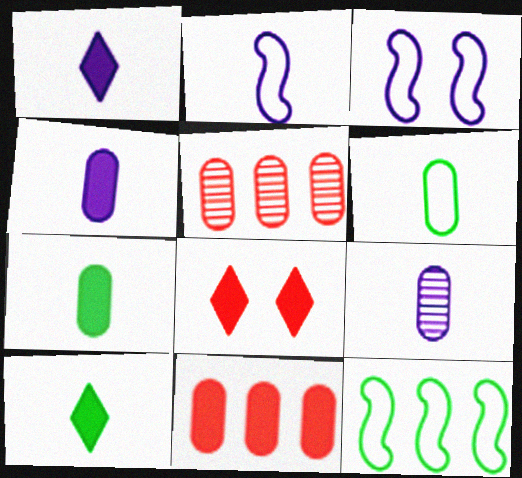[[1, 2, 9], 
[3, 5, 10], 
[8, 9, 12]]